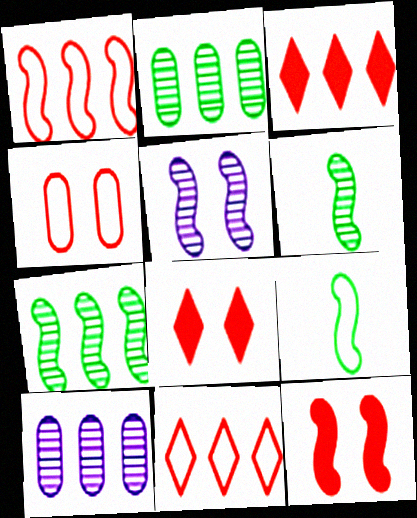[[8, 9, 10]]